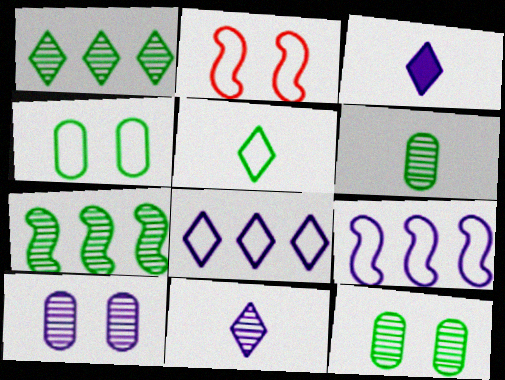[[3, 9, 10]]